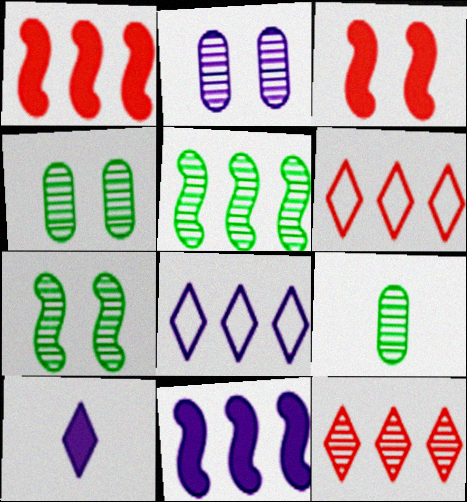[[3, 8, 9]]